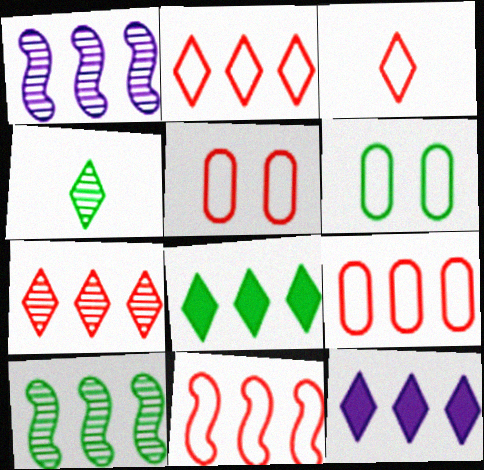[[1, 8, 9], 
[2, 9, 11], 
[3, 5, 11], 
[9, 10, 12]]